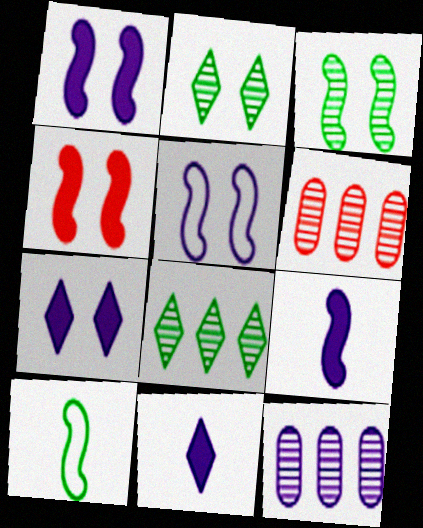[[3, 4, 5], 
[5, 11, 12], 
[6, 7, 10]]